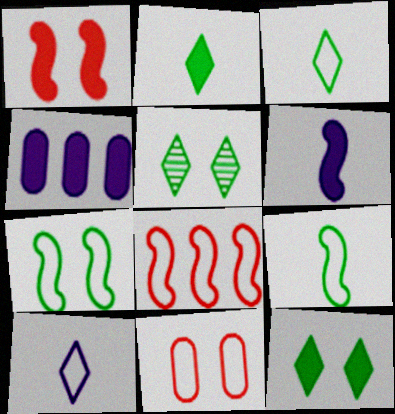[[1, 2, 4]]